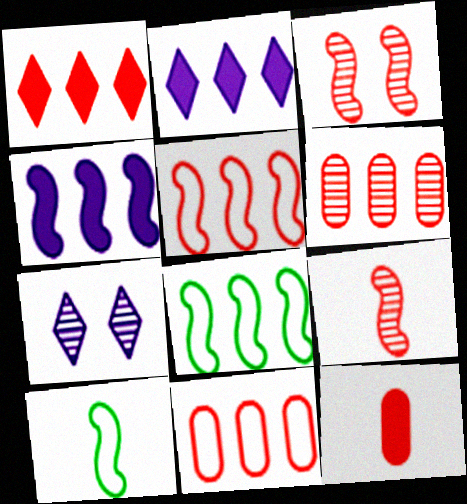[[1, 5, 6], 
[2, 6, 8], 
[3, 4, 10], 
[7, 8, 12]]